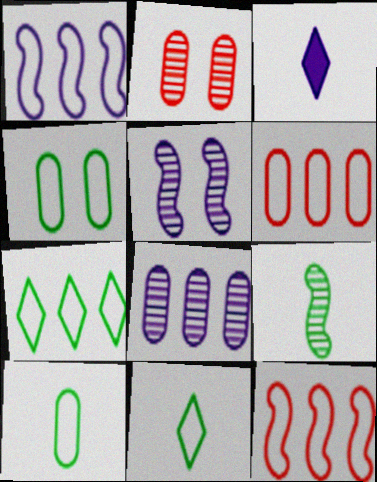[[1, 6, 7]]